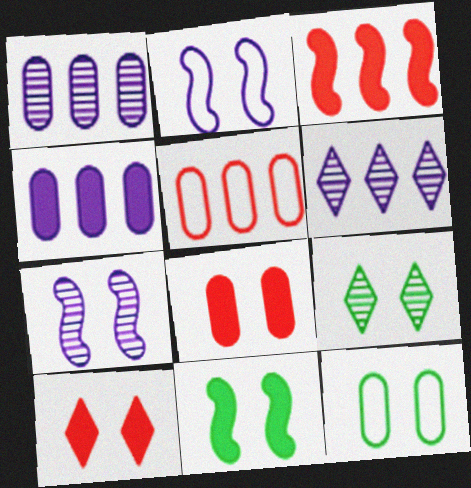[[2, 8, 9], 
[7, 10, 12], 
[9, 11, 12]]